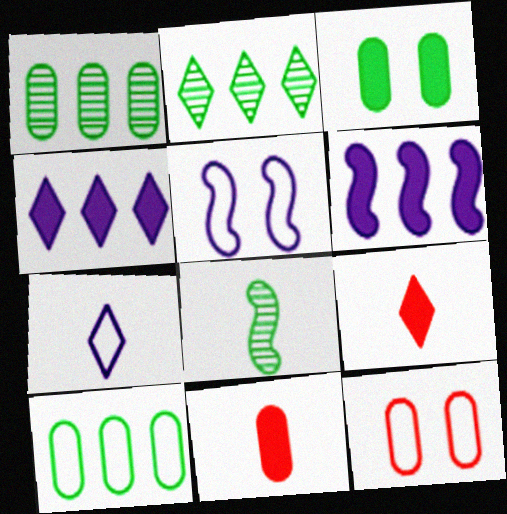[[1, 5, 9], 
[2, 5, 11], 
[3, 6, 9], 
[4, 8, 12], 
[7, 8, 11]]